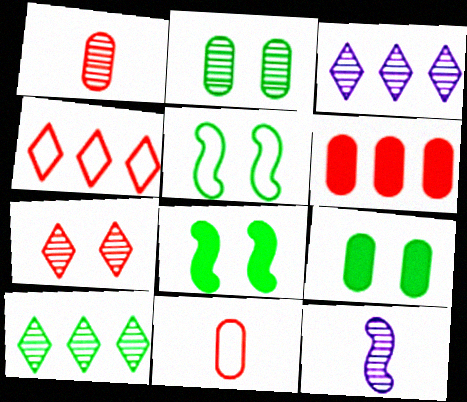[[3, 8, 11], 
[4, 9, 12]]